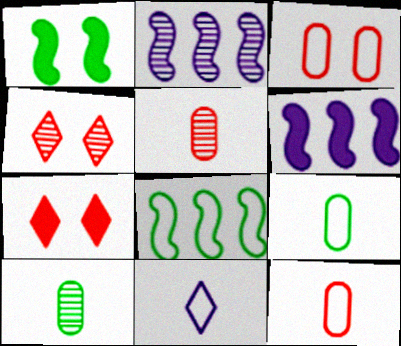[[2, 4, 10], 
[2, 7, 9], 
[3, 8, 11], 
[4, 6, 9]]